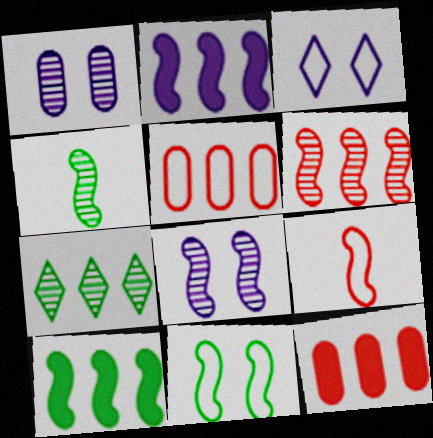[[2, 5, 7], 
[3, 4, 12], 
[4, 6, 8], 
[4, 10, 11], 
[8, 9, 10]]